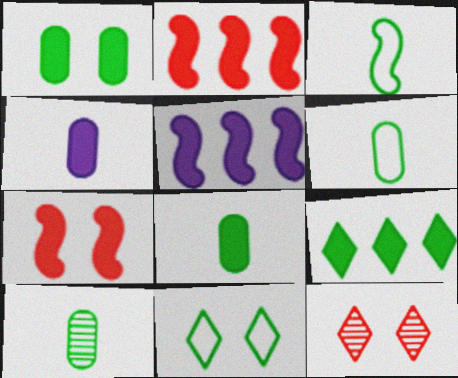[[4, 7, 9], 
[5, 6, 12], 
[6, 8, 10]]